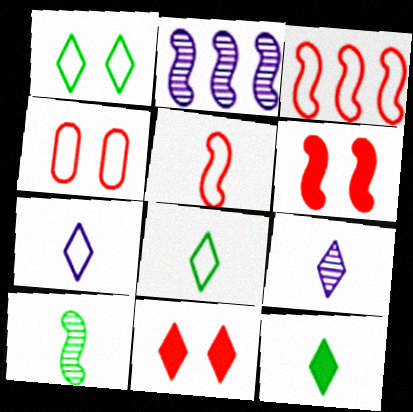[[2, 4, 12]]